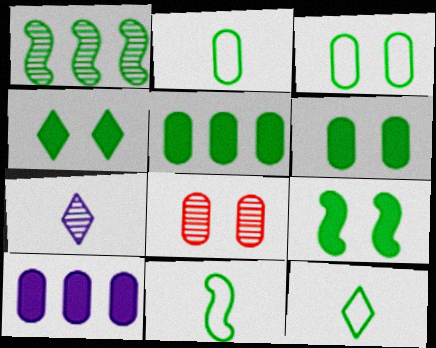[[1, 2, 4], 
[1, 6, 12], 
[1, 7, 8], 
[1, 9, 11], 
[2, 8, 10], 
[2, 11, 12], 
[4, 6, 9]]